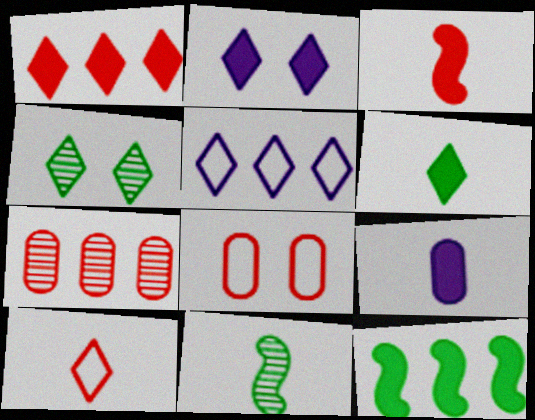[[1, 2, 6], 
[3, 6, 9], 
[5, 7, 12], 
[9, 10, 11]]